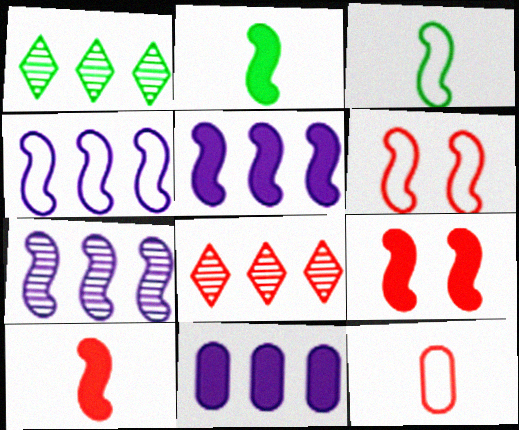[[2, 5, 9], 
[2, 6, 7], 
[3, 4, 6], 
[3, 7, 9], 
[4, 5, 7], 
[8, 9, 12]]